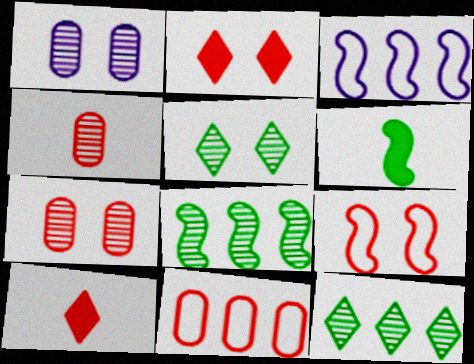[[2, 7, 9]]